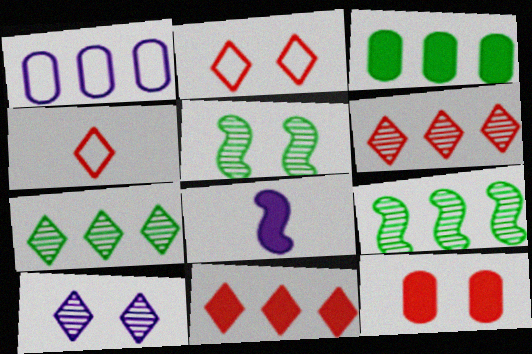[[1, 8, 10], 
[1, 9, 11]]